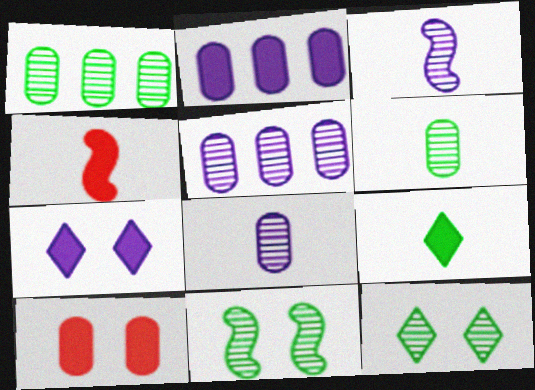[]